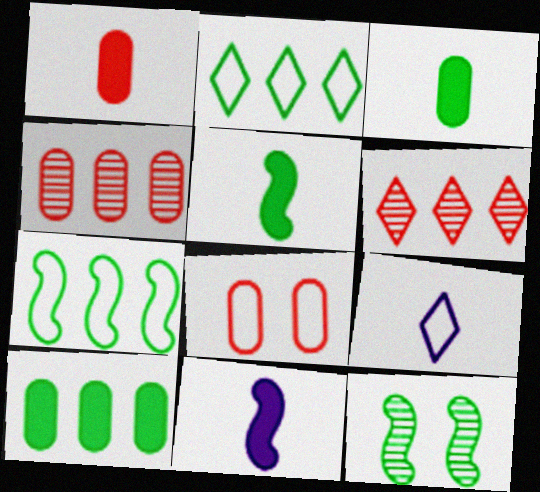[[1, 4, 8], 
[2, 3, 12], 
[5, 7, 12], 
[7, 8, 9]]